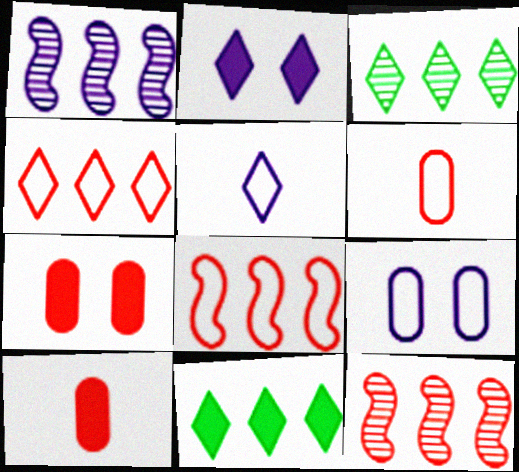[]